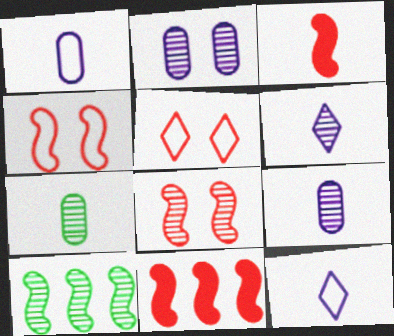[[3, 7, 12]]